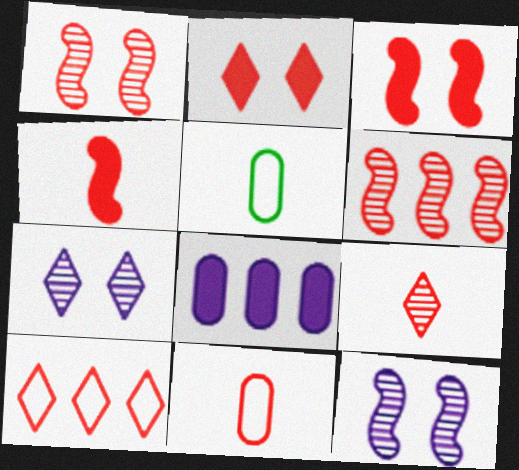[[2, 6, 11], 
[2, 9, 10], 
[4, 9, 11]]